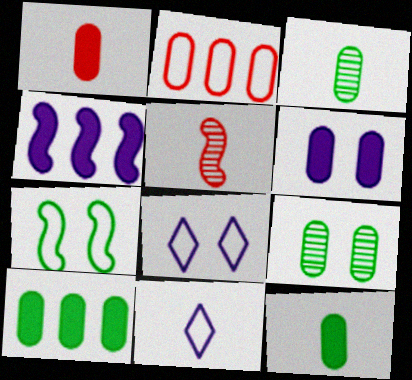[[1, 6, 10], 
[2, 3, 6], 
[2, 7, 11], 
[4, 5, 7], 
[5, 8, 10], 
[5, 11, 12]]